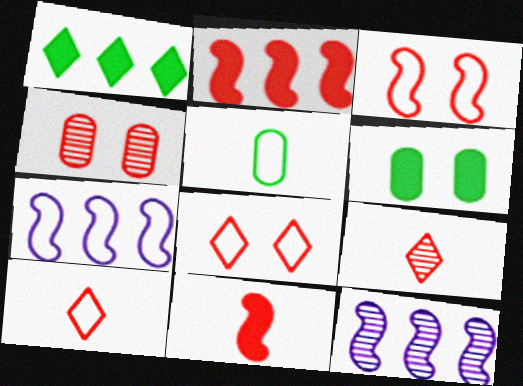[[2, 4, 10], 
[5, 7, 8], 
[6, 7, 9], 
[6, 10, 12]]